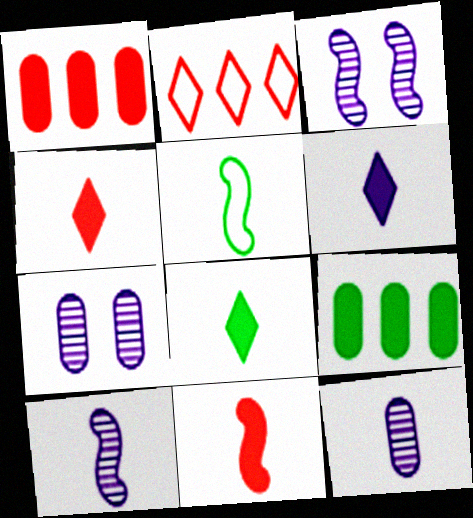[[4, 5, 12], 
[4, 6, 8], 
[5, 10, 11]]